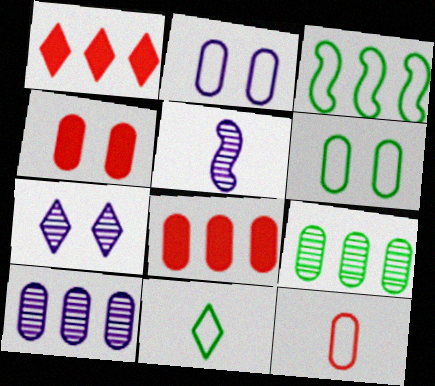[[1, 3, 10], 
[1, 5, 6], 
[1, 7, 11], 
[3, 6, 11], 
[5, 7, 10]]